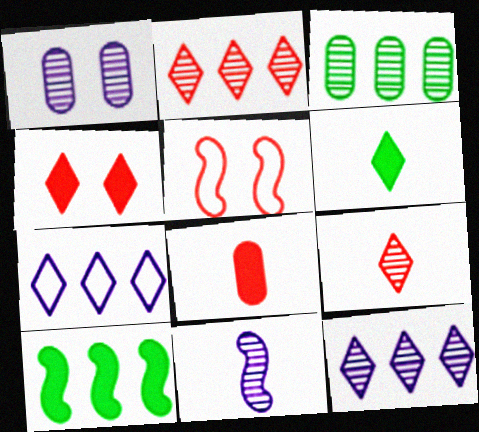[[1, 11, 12], 
[2, 5, 8], 
[5, 10, 11]]